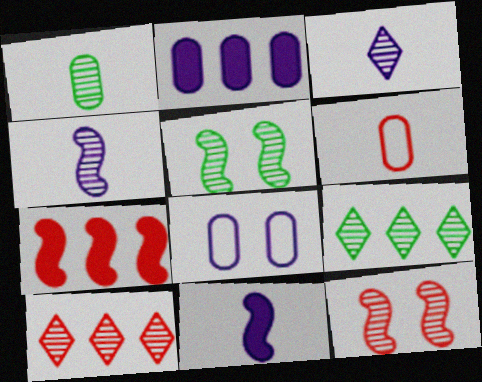[[1, 5, 9]]